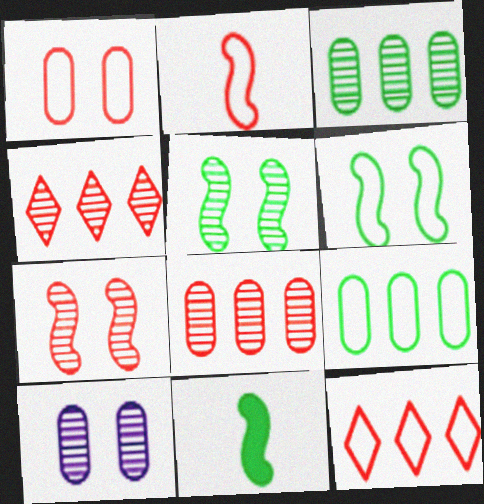[[1, 2, 12], 
[10, 11, 12]]